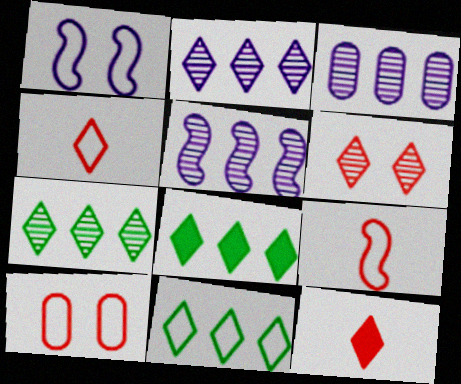[[2, 3, 5], 
[7, 8, 11]]